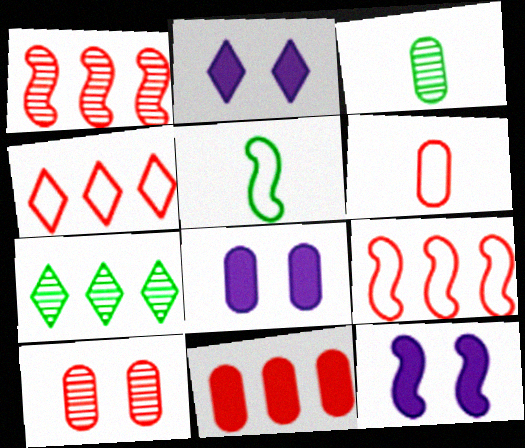[[1, 4, 11], 
[1, 5, 12], 
[2, 3, 9], 
[2, 8, 12], 
[3, 4, 12], 
[6, 7, 12], 
[6, 10, 11]]